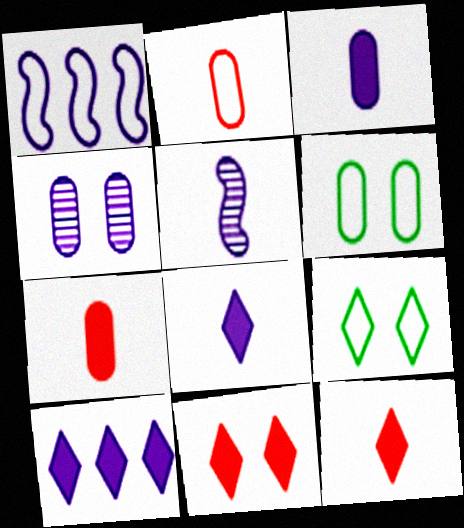[[1, 2, 9], 
[1, 4, 8]]